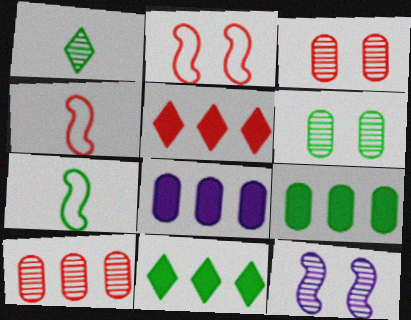[[1, 2, 8], 
[1, 10, 12], 
[3, 4, 5], 
[6, 7, 11]]